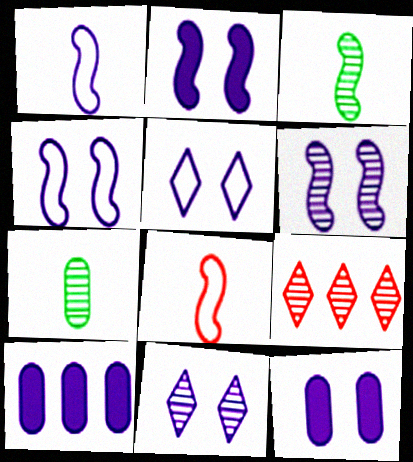[[1, 10, 11], 
[2, 4, 6], 
[4, 11, 12], 
[5, 6, 12], 
[6, 7, 9]]